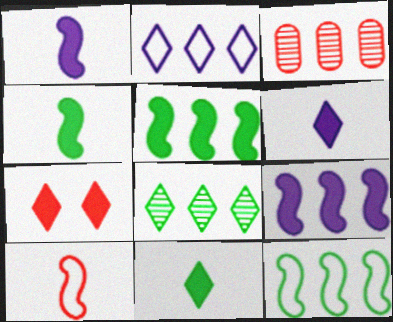[[2, 3, 5], 
[3, 7, 10]]